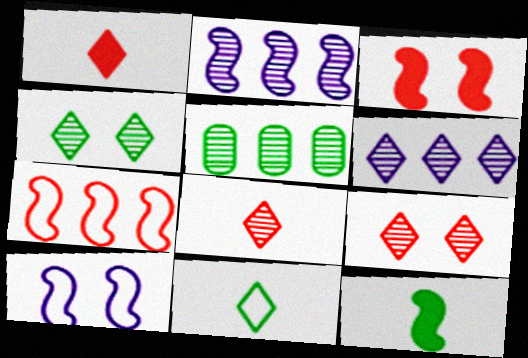[[1, 5, 10], 
[4, 6, 8]]